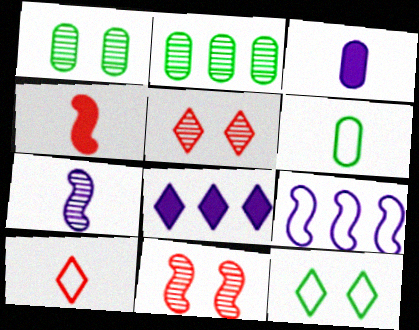[[2, 5, 7], 
[6, 8, 11]]